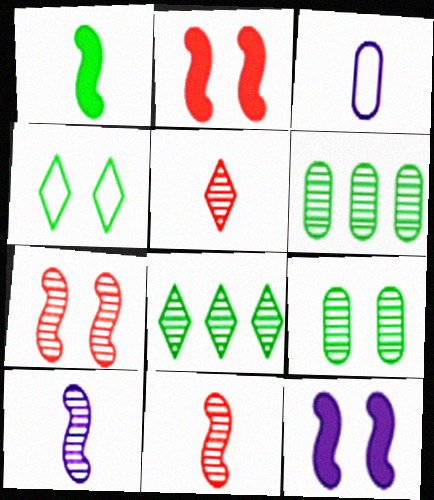[[1, 3, 5], 
[1, 4, 6], 
[2, 3, 8]]